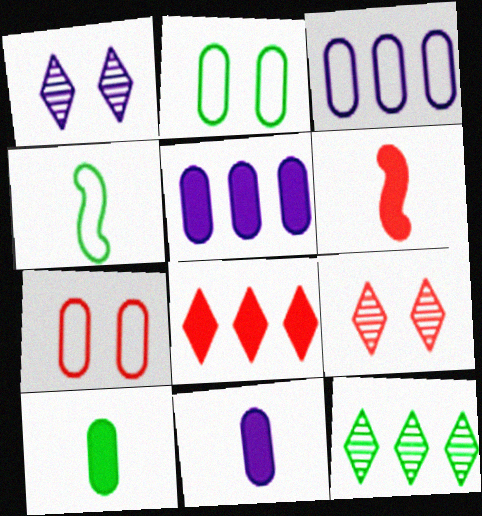[[4, 5, 9]]